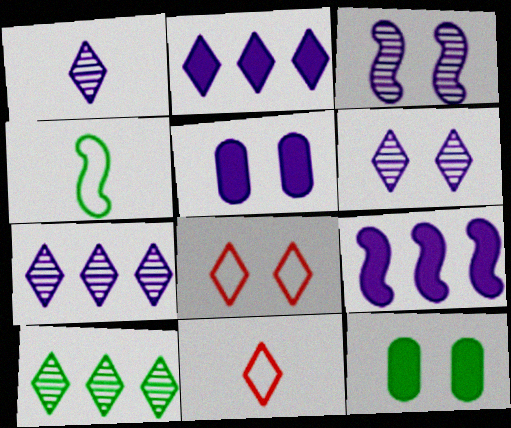[[1, 6, 7], 
[3, 8, 12], 
[4, 10, 12]]